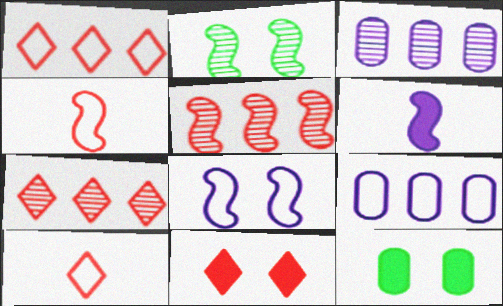[[7, 10, 11]]